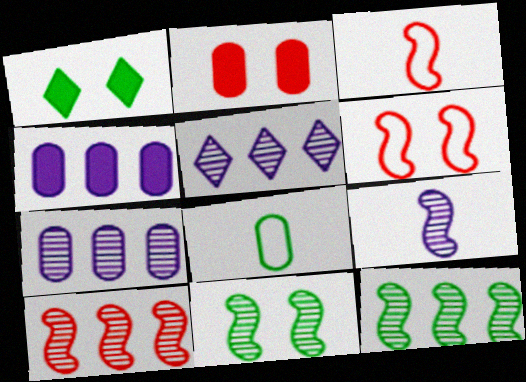[[1, 3, 7], 
[1, 8, 12], 
[2, 7, 8], 
[9, 10, 11]]